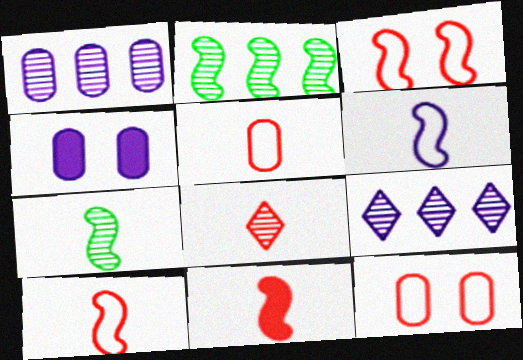[[4, 6, 9], 
[5, 8, 11], 
[6, 7, 11]]